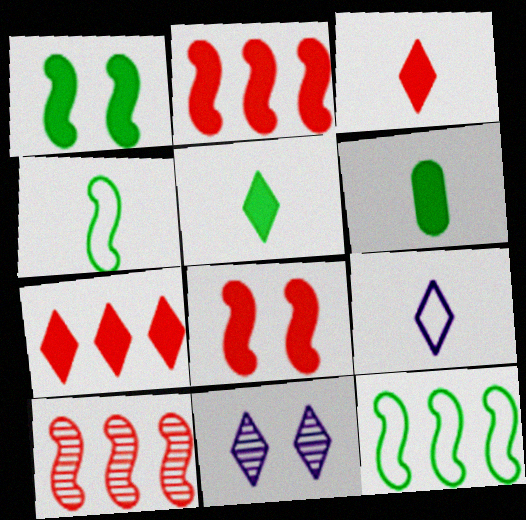[]